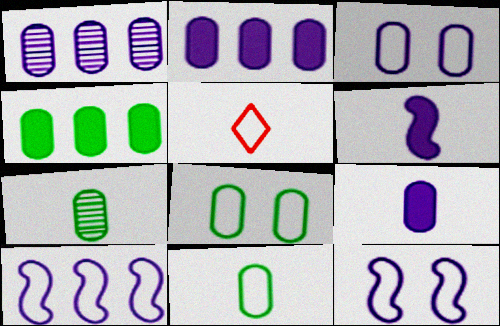[[1, 3, 9], 
[4, 7, 8], 
[5, 6, 7], 
[5, 8, 10]]